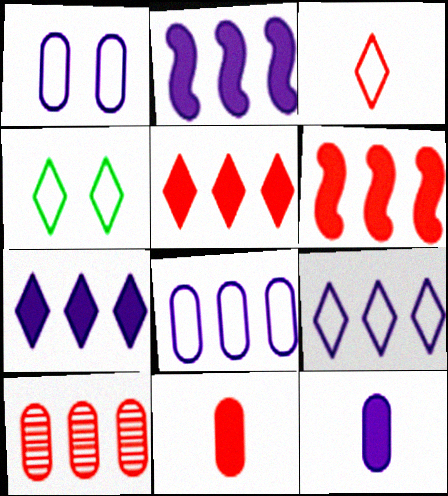[[3, 4, 9]]